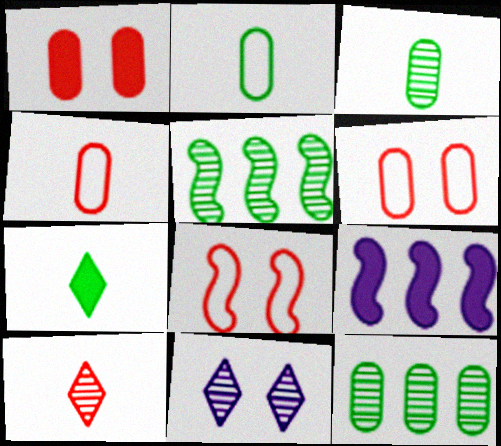[[1, 7, 9]]